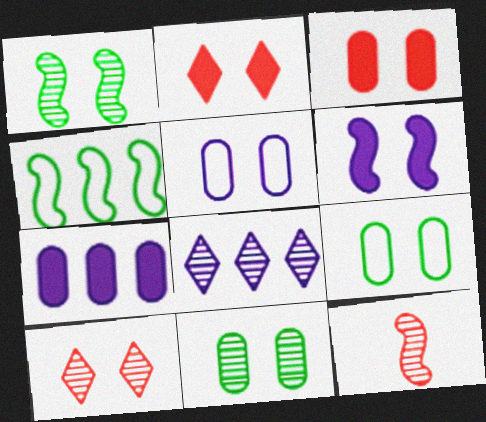[[1, 2, 5], 
[3, 5, 11], 
[4, 6, 12], 
[6, 9, 10], 
[8, 11, 12]]